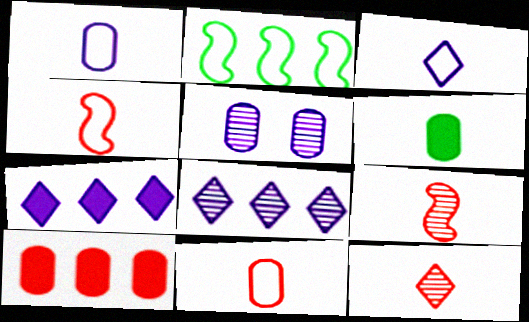[[2, 8, 10], 
[3, 6, 9]]